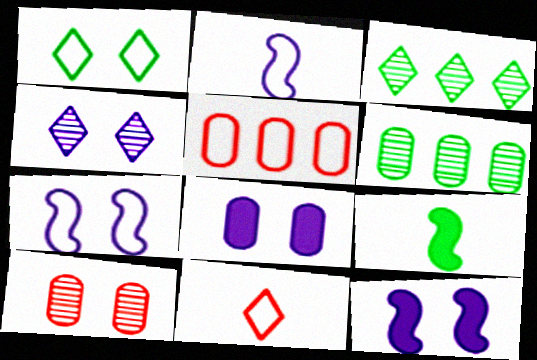[[1, 2, 5], 
[1, 6, 9], 
[1, 10, 12], 
[4, 5, 9], 
[4, 7, 8], 
[6, 11, 12]]